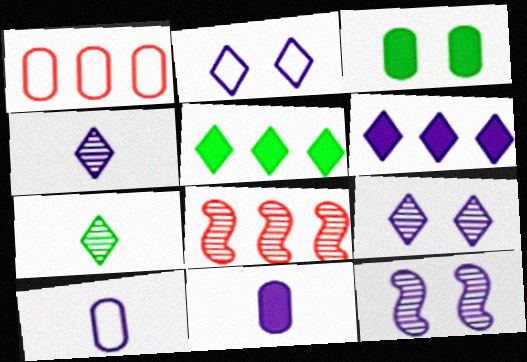[[2, 4, 6], 
[6, 10, 12]]